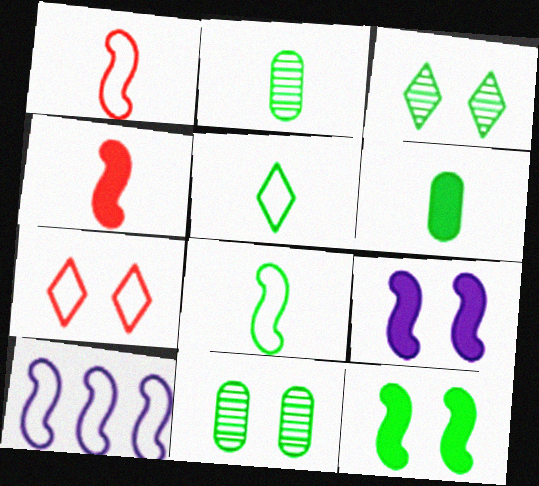[[7, 9, 11]]